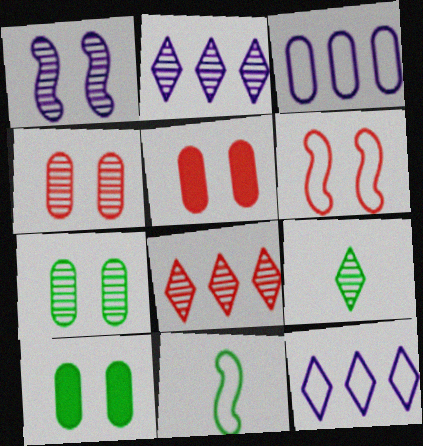[[2, 5, 11]]